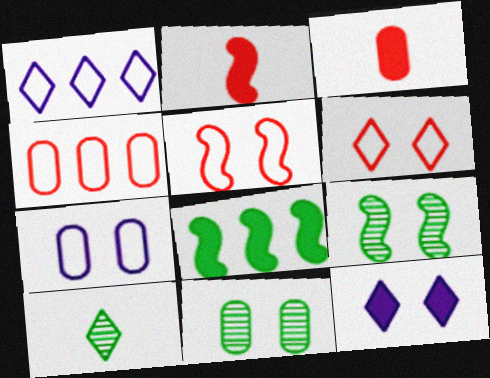[[1, 2, 11], 
[1, 3, 9], 
[3, 8, 12], 
[5, 11, 12]]